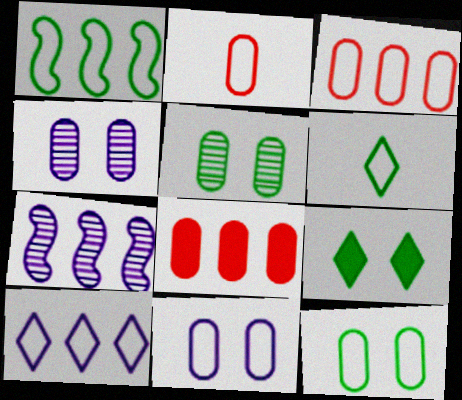[[1, 3, 10], 
[1, 6, 12], 
[2, 7, 9]]